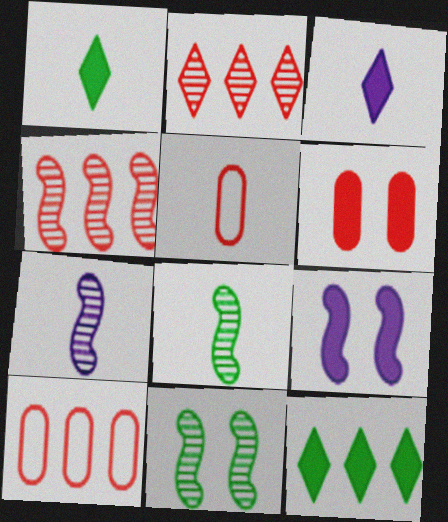[[1, 5, 7], 
[3, 5, 8], 
[3, 10, 11], 
[4, 7, 11]]